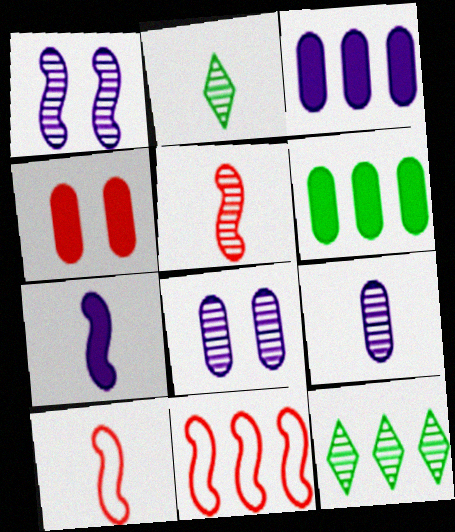[[2, 5, 9], 
[3, 11, 12], 
[5, 8, 12]]